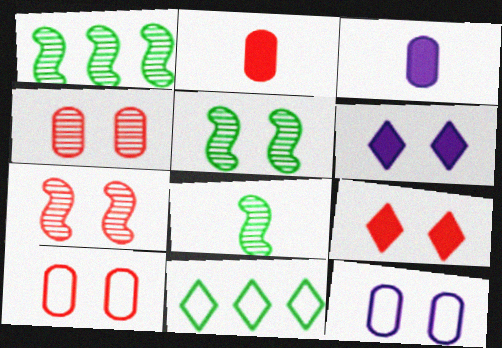[[1, 5, 8], 
[3, 7, 11], 
[5, 6, 10], 
[5, 9, 12], 
[7, 9, 10]]